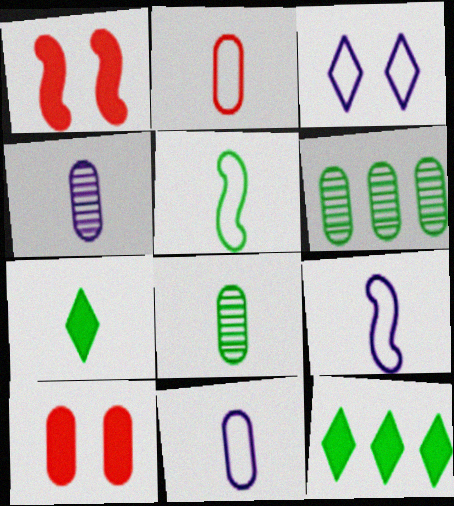[[5, 7, 8], 
[6, 10, 11]]